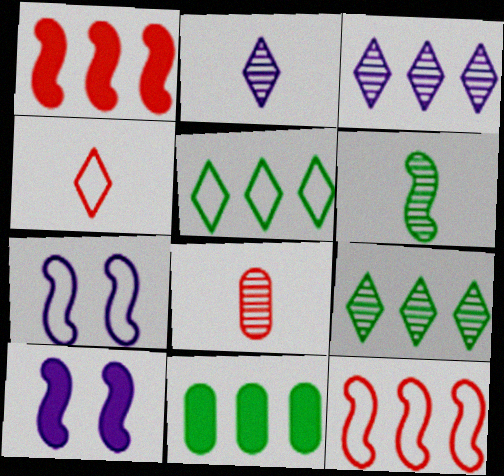[[1, 6, 7], 
[2, 6, 8], 
[3, 11, 12], 
[5, 8, 10], 
[6, 10, 12]]